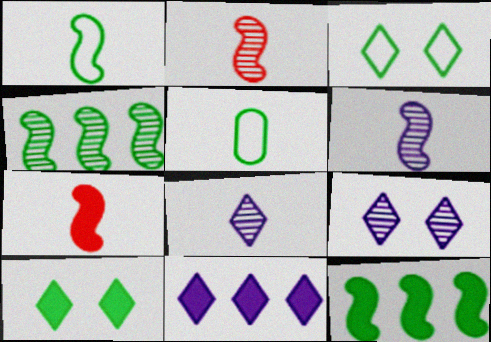[[1, 6, 7], 
[4, 5, 10], 
[5, 7, 8]]